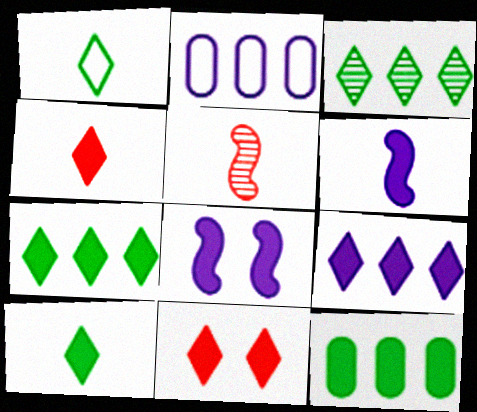[[4, 8, 12], 
[6, 11, 12], 
[9, 10, 11]]